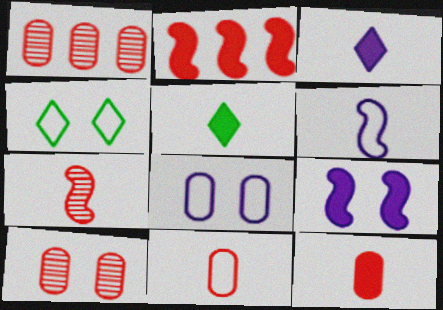[[4, 9, 10]]